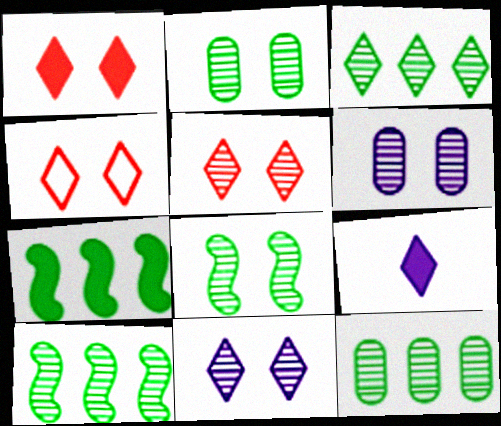[[1, 4, 5], 
[3, 4, 9], 
[3, 10, 12], 
[5, 6, 8]]